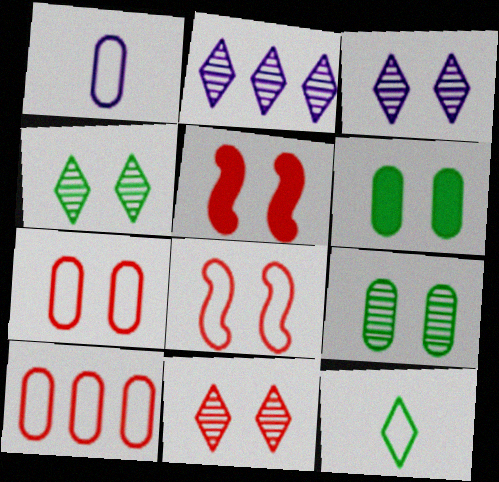[[3, 4, 11], 
[3, 6, 8], 
[5, 7, 11]]